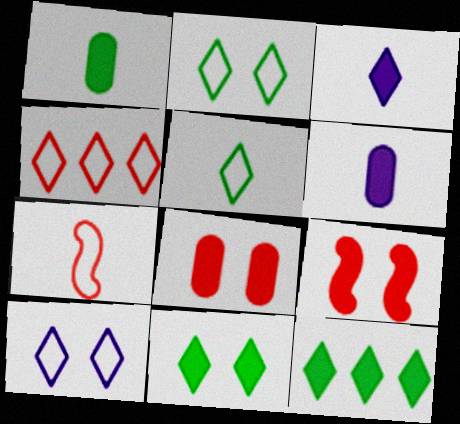[[4, 5, 10], 
[6, 9, 12]]